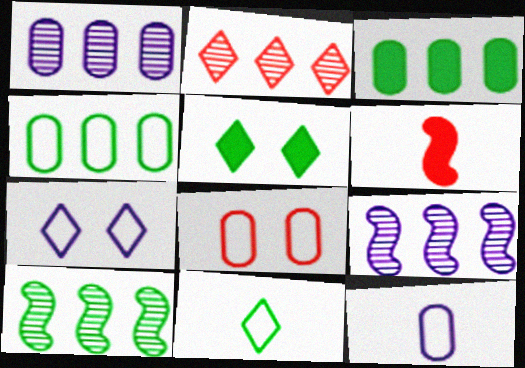[[1, 2, 10], 
[2, 6, 8], 
[4, 8, 12]]